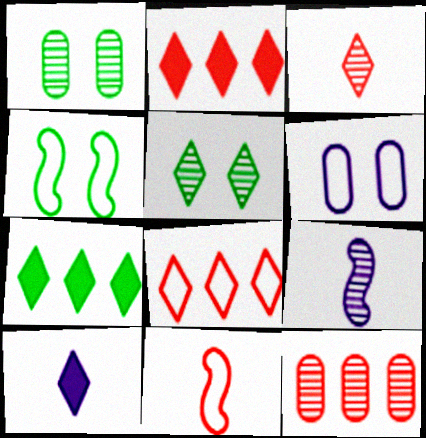[[4, 10, 12], 
[5, 8, 10], 
[5, 9, 12]]